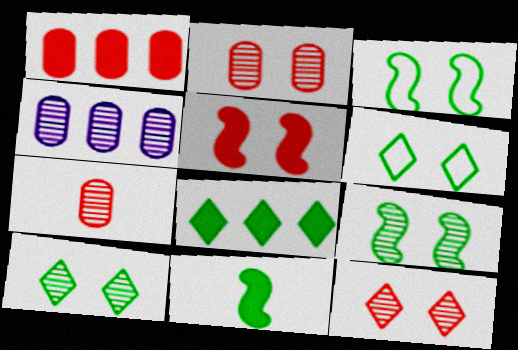[]